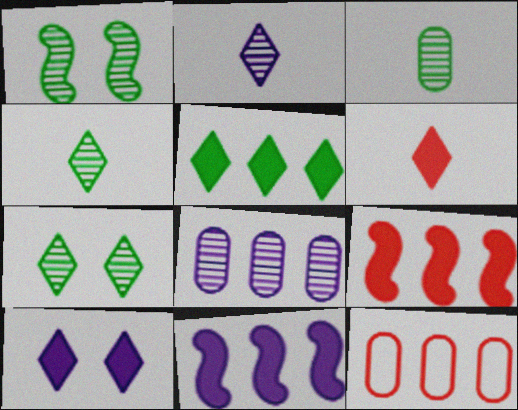[[5, 6, 10]]